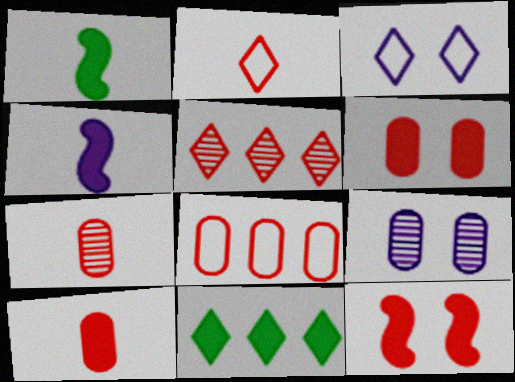[[4, 6, 11], 
[6, 7, 8]]